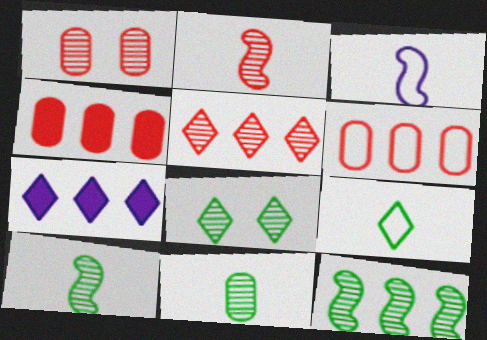[[1, 2, 5], 
[3, 4, 8], 
[6, 7, 12], 
[8, 11, 12]]